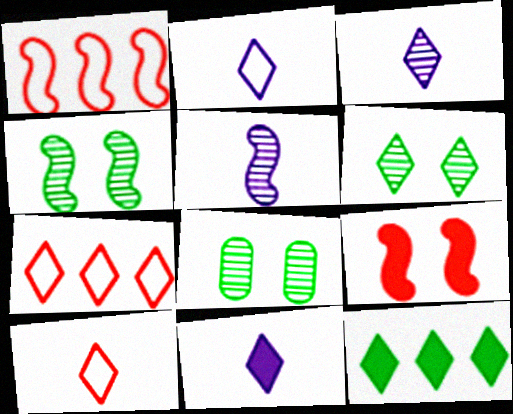[[1, 8, 11], 
[2, 3, 11], 
[4, 6, 8], 
[6, 7, 11]]